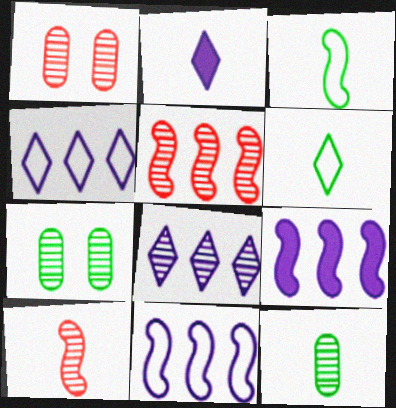[[1, 6, 9], 
[7, 8, 10]]